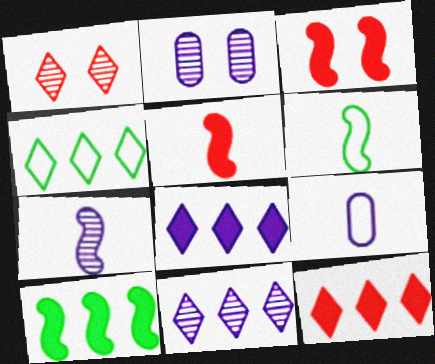[[1, 9, 10], 
[2, 4, 5], 
[2, 6, 12], 
[2, 7, 11], 
[4, 11, 12], 
[5, 6, 7]]